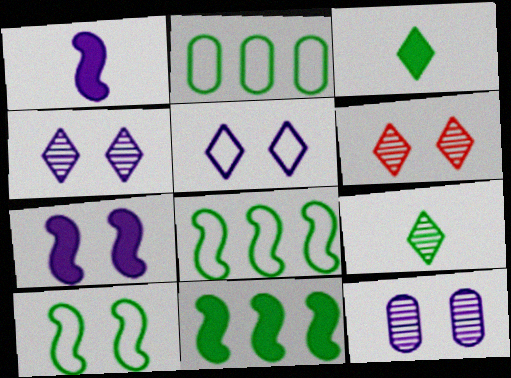[[1, 2, 6], 
[5, 7, 12]]